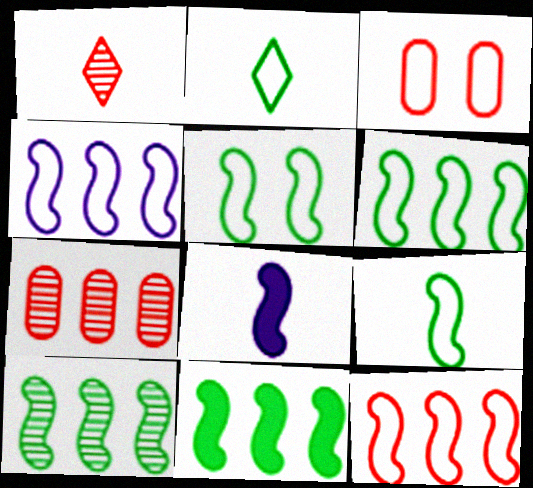[[2, 3, 4], 
[4, 6, 12], 
[5, 6, 9], 
[6, 10, 11]]